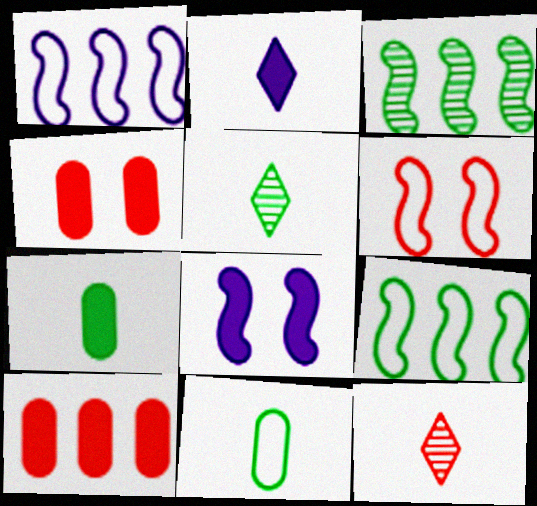[[1, 4, 5], 
[6, 10, 12]]